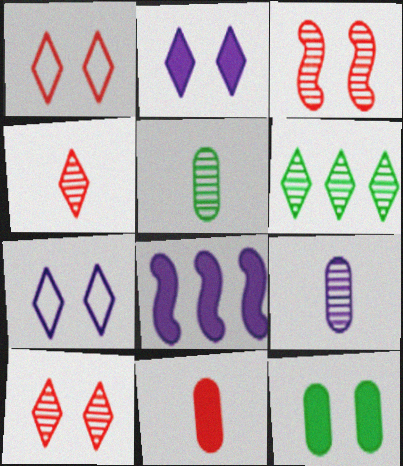[[1, 5, 8], 
[3, 6, 9], 
[3, 7, 12], 
[7, 8, 9]]